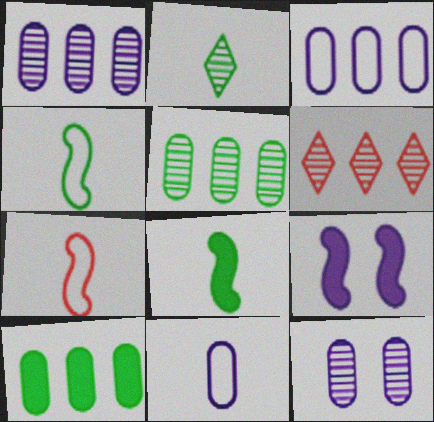[]